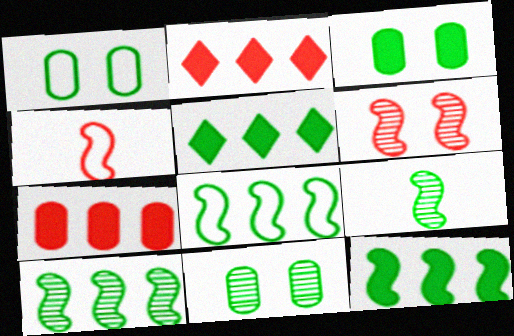[[1, 3, 11], 
[1, 5, 9], 
[8, 10, 12]]